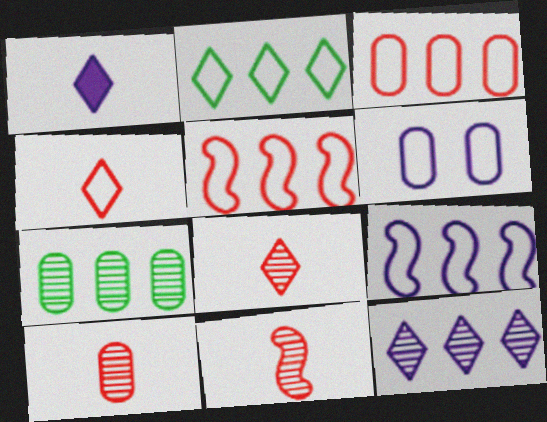[[2, 3, 9], 
[8, 10, 11]]